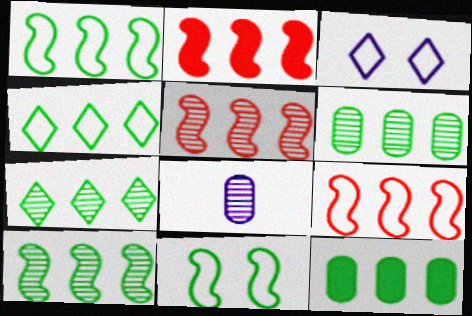[[1, 7, 12], 
[2, 5, 9], 
[4, 10, 12], 
[6, 7, 10]]